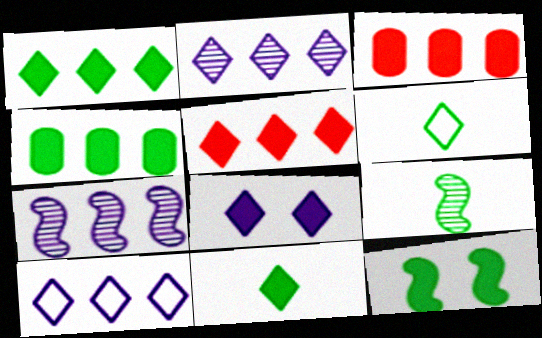[[4, 11, 12], 
[5, 8, 11]]